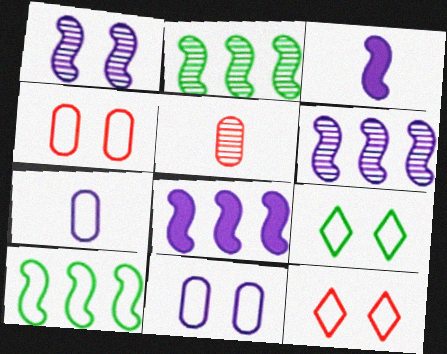[[5, 8, 9], 
[7, 10, 12]]